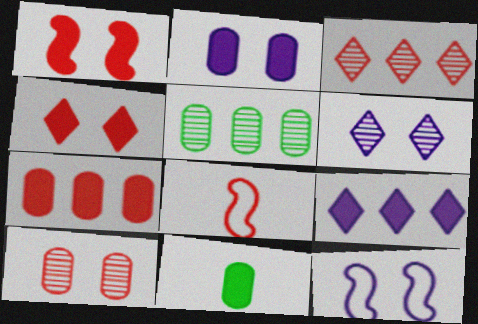[[1, 9, 11], 
[2, 6, 12], 
[2, 7, 11], 
[3, 11, 12]]